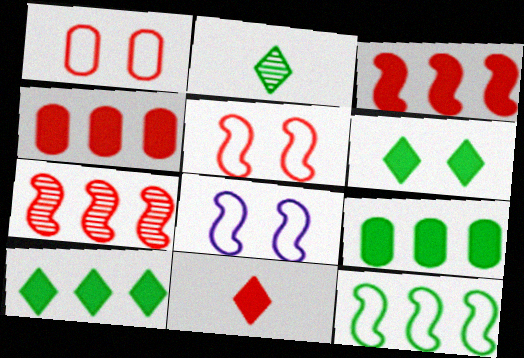[[1, 7, 11], 
[2, 4, 8]]